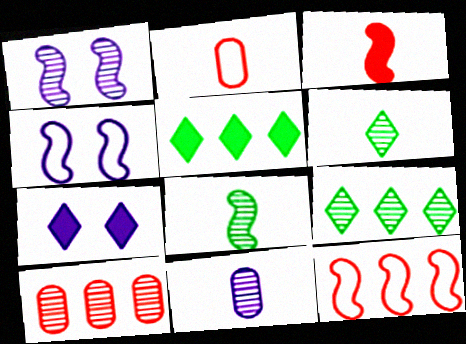[[1, 2, 5], 
[1, 6, 10]]